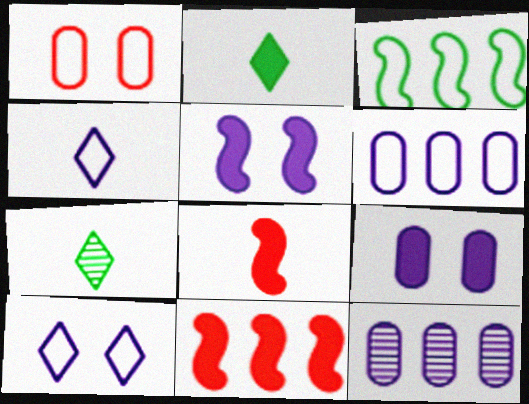[[1, 3, 4], 
[2, 9, 11], 
[4, 5, 12]]